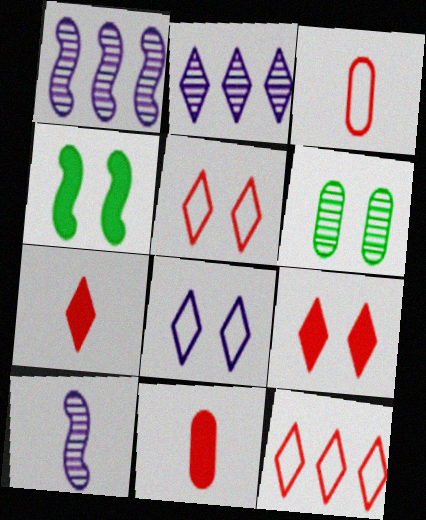[[2, 3, 4]]